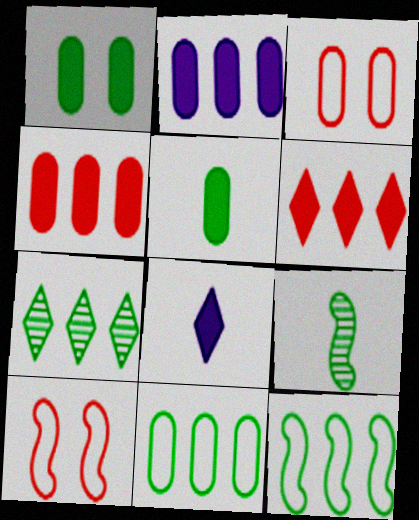[]